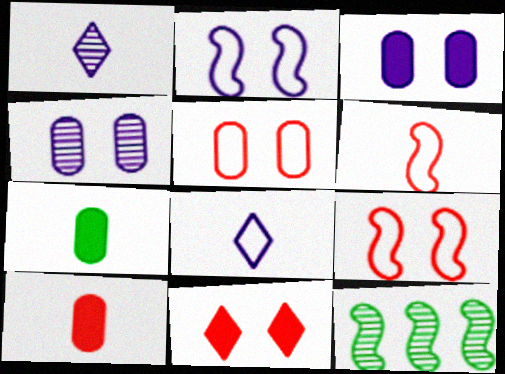[[1, 6, 7]]